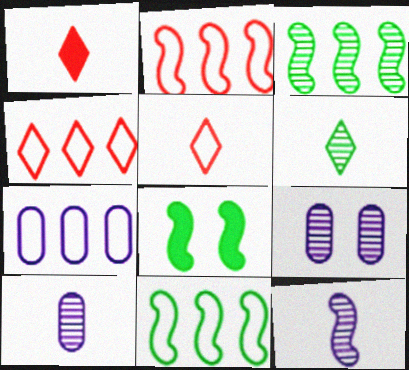[[1, 9, 11], 
[2, 8, 12], 
[4, 7, 11], 
[4, 8, 10]]